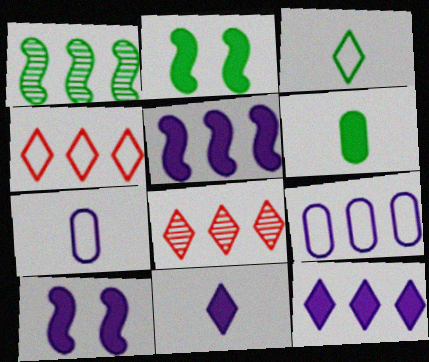[[2, 7, 8]]